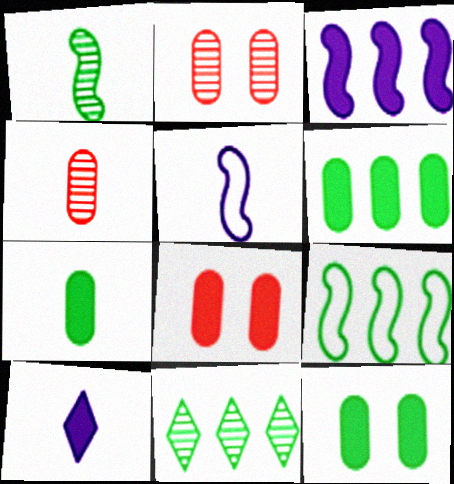[[2, 9, 10], 
[5, 8, 11], 
[6, 7, 12], 
[6, 9, 11]]